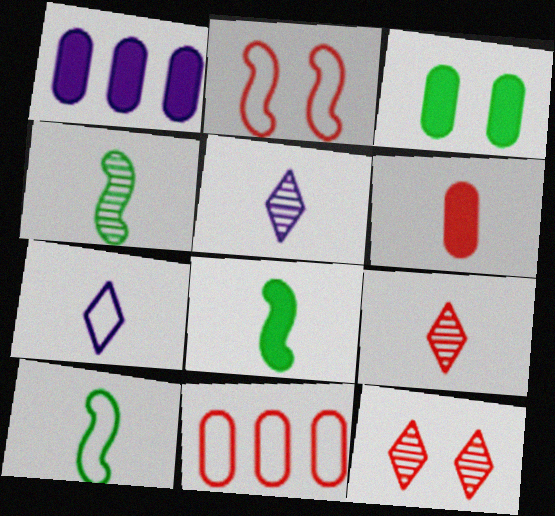[[1, 3, 6], 
[1, 10, 12], 
[4, 6, 7], 
[4, 8, 10], 
[5, 6, 10]]